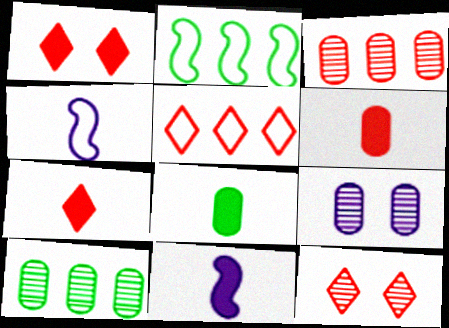[[1, 4, 10], 
[2, 7, 9], 
[5, 7, 12], 
[7, 8, 11]]